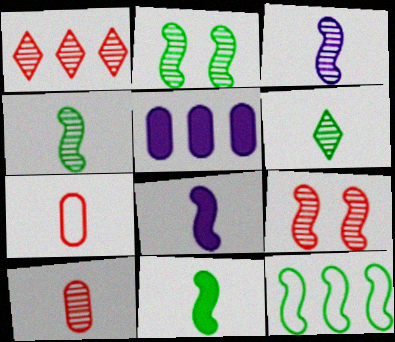[[1, 5, 12], 
[1, 9, 10], 
[2, 11, 12], 
[3, 6, 10], 
[6, 7, 8], 
[8, 9, 12]]